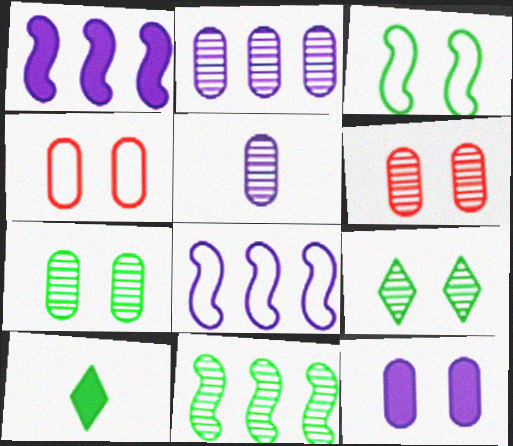[[4, 7, 12], 
[6, 8, 10]]